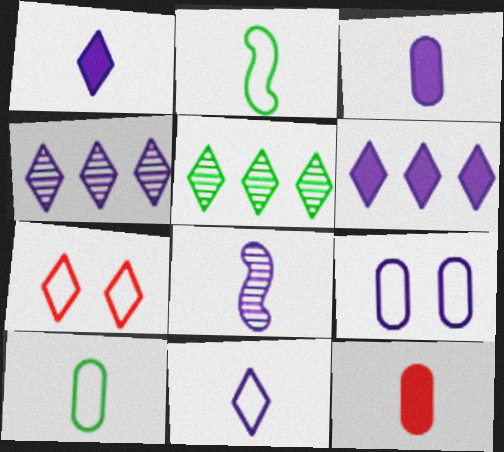[[1, 5, 7], 
[3, 8, 11], 
[6, 8, 9]]